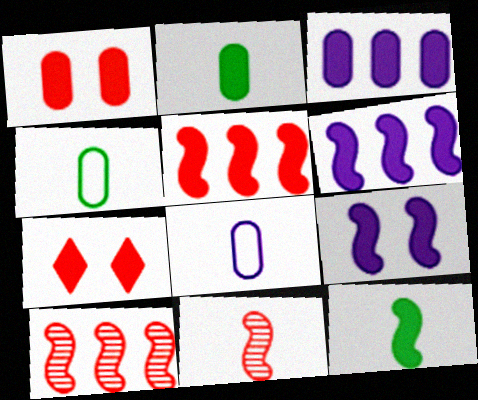[[1, 2, 3], 
[2, 6, 7], 
[3, 7, 12], 
[5, 9, 12]]